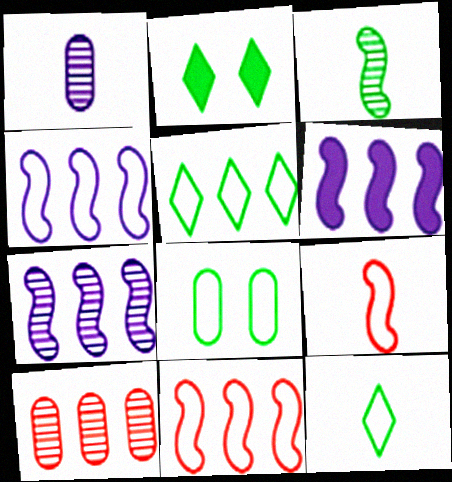[[1, 2, 11], 
[4, 6, 7], 
[5, 6, 10]]